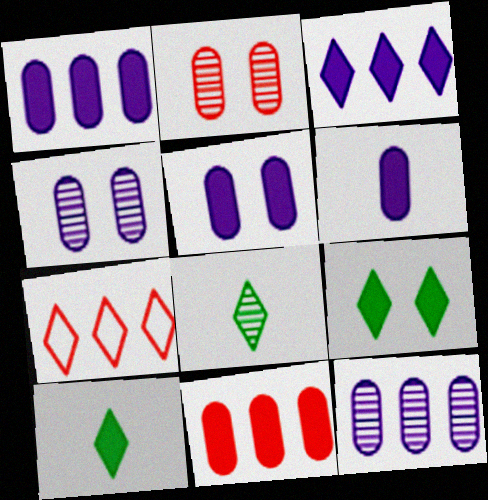[[1, 5, 6]]